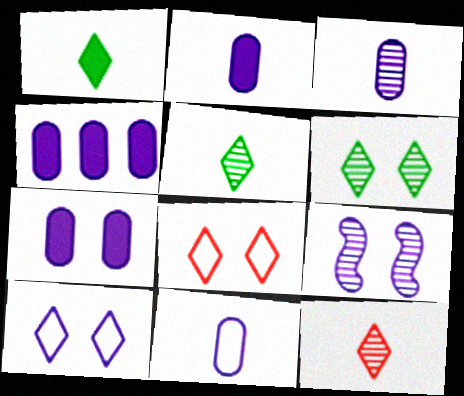[[2, 3, 11], 
[2, 4, 7], 
[7, 9, 10]]